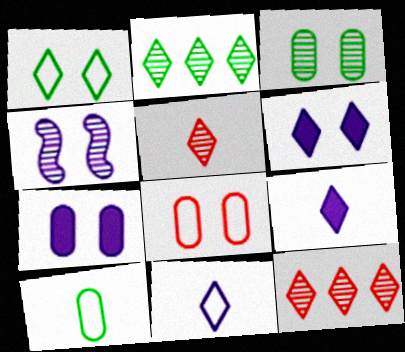[[1, 9, 12], 
[3, 7, 8]]